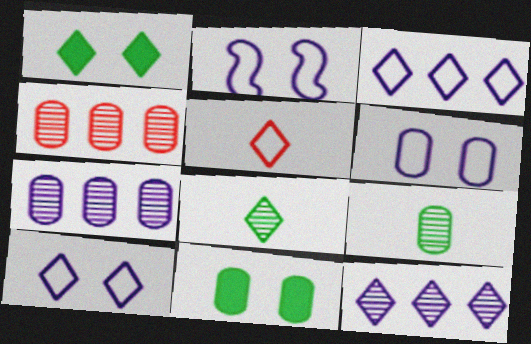[[1, 5, 12], 
[2, 6, 10]]